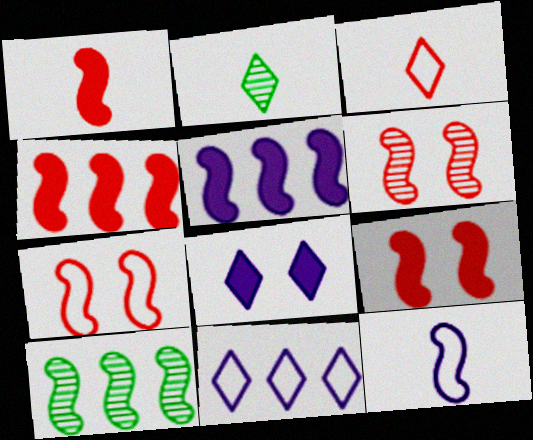[[1, 4, 9], 
[6, 7, 9], 
[9, 10, 12]]